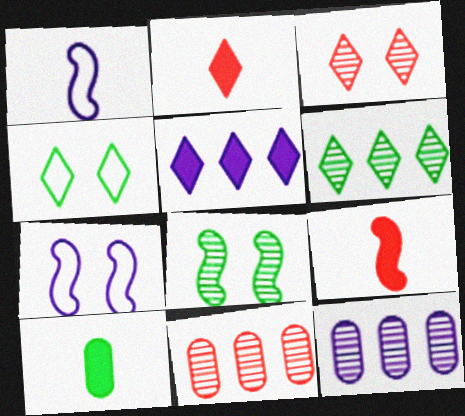[[4, 9, 12]]